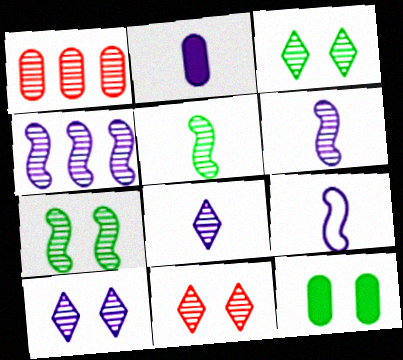[[1, 3, 6], 
[1, 5, 10], 
[1, 7, 8], 
[2, 8, 9], 
[3, 10, 11]]